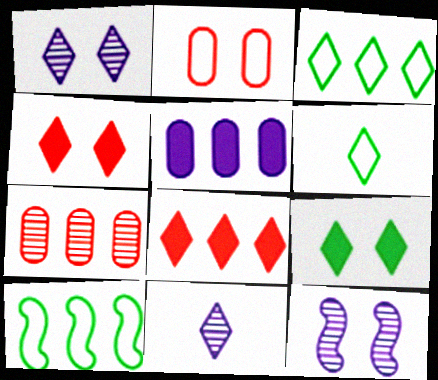[[1, 6, 8], 
[2, 9, 12], 
[3, 4, 11]]